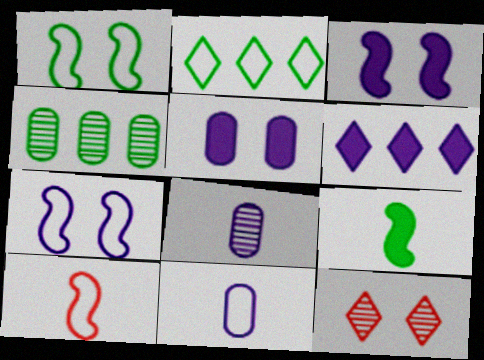[[1, 5, 12], 
[6, 7, 8]]